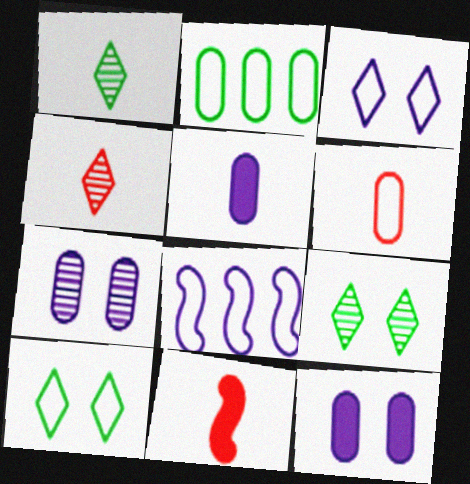[[4, 6, 11], 
[6, 8, 10]]